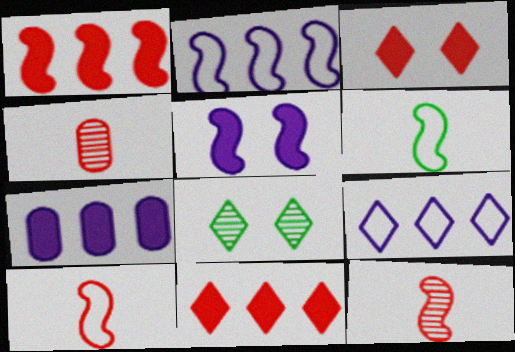[[7, 8, 10]]